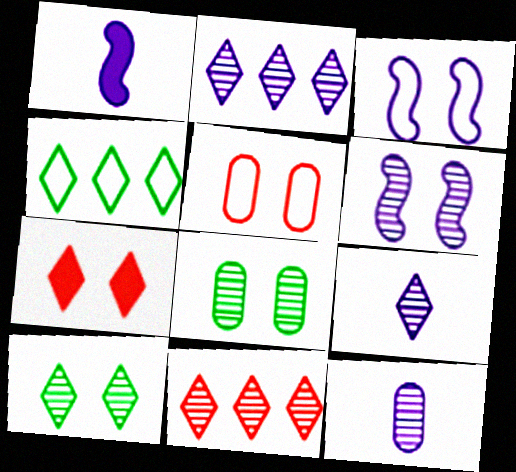[[2, 6, 12], 
[3, 7, 8], 
[4, 7, 9], 
[9, 10, 11]]